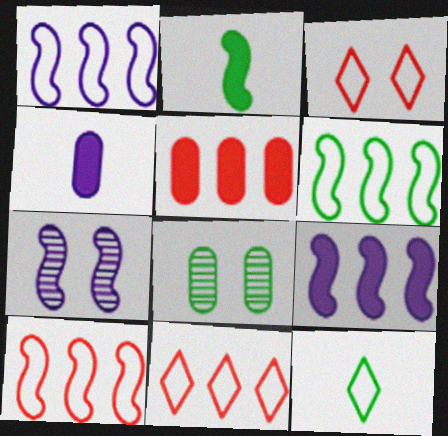[[1, 6, 10], 
[2, 7, 10], 
[5, 7, 12]]